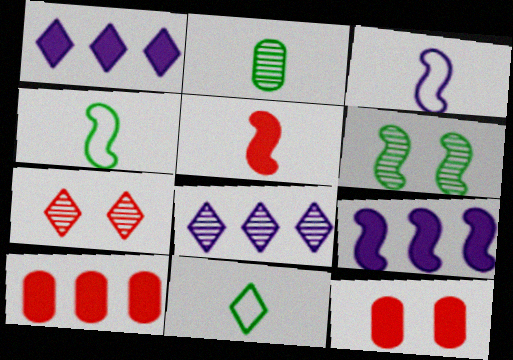[[1, 7, 11], 
[4, 8, 12]]